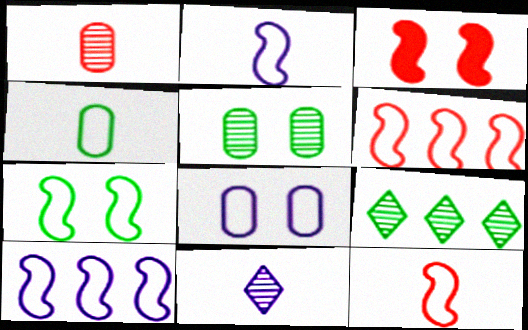[[2, 6, 7], 
[7, 10, 12]]